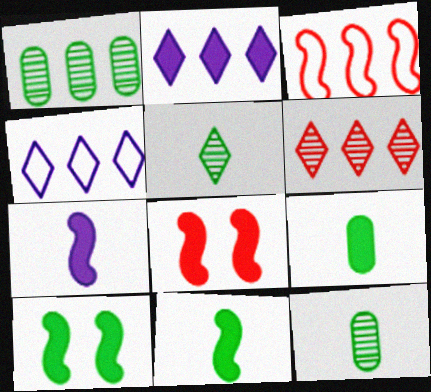[[1, 2, 3], 
[2, 8, 9], 
[4, 8, 12]]